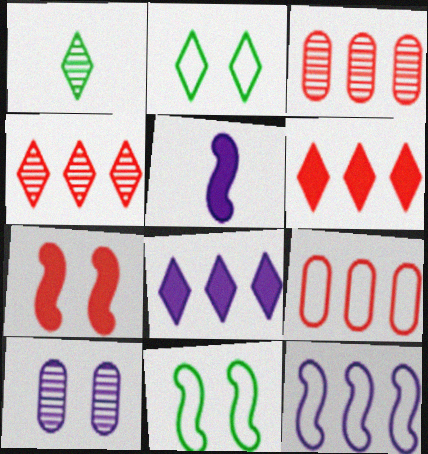[[2, 3, 5], 
[2, 7, 10]]